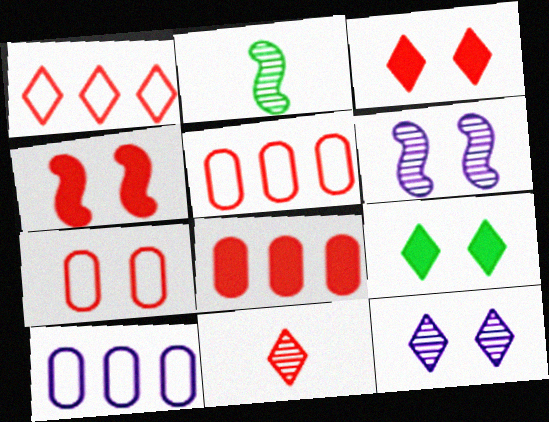[[1, 3, 11], 
[2, 3, 10], 
[4, 5, 11], 
[6, 7, 9]]